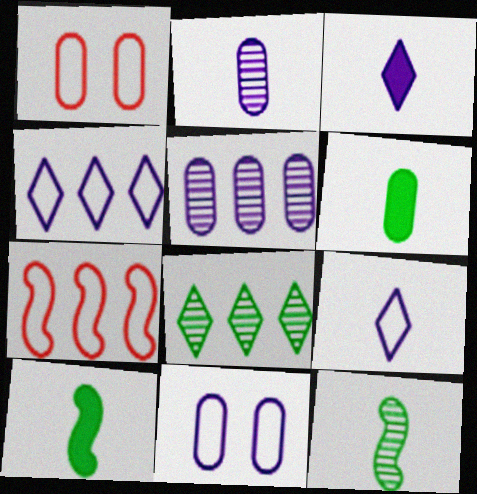[[1, 5, 6]]